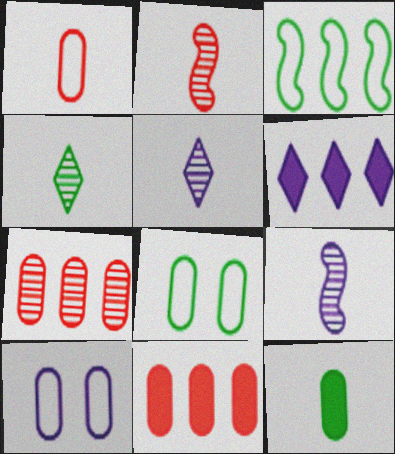[[2, 6, 8], 
[3, 6, 7], 
[6, 9, 10], 
[7, 10, 12]]